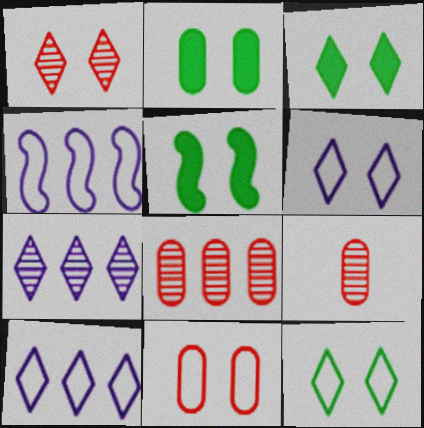[[1, 3, 6], 
[2, 3, 5], 
[3, 4, 9], 
[5, 9, 10]]